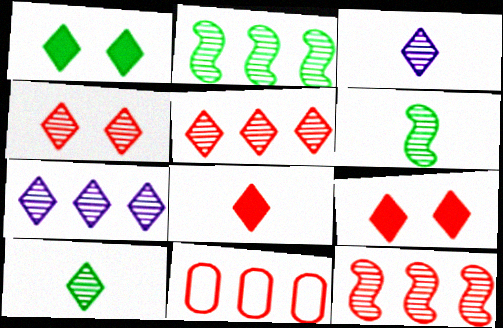[[4, 7, 10]]